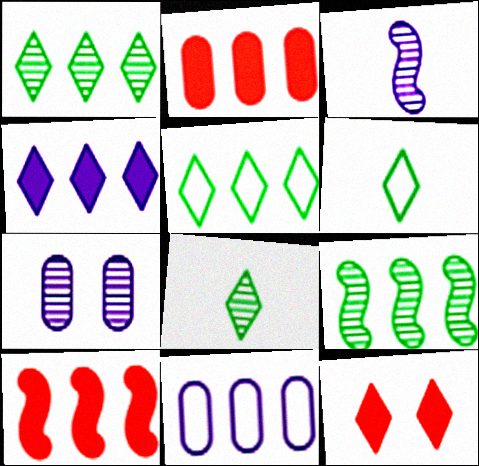[[1, 10, 11], 
[6, 7, 10]]